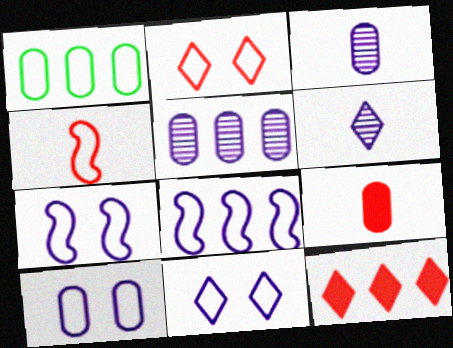[[1, 4, 11], 
[7, 10, 11]]